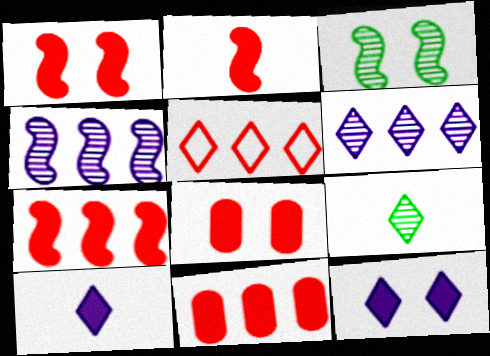[[1, 2, 7], 
[5, 9, 12]]